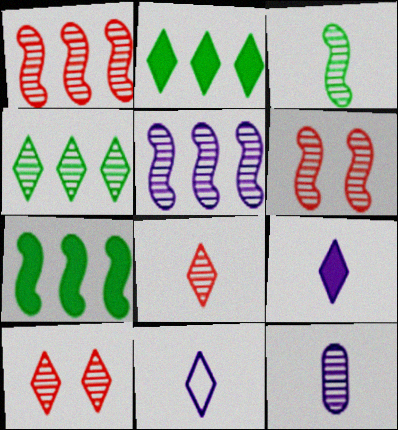[[2, 10, 11], 
[3, 5, 6], 
[3, 8, 12], 
[4, 6, 12]]